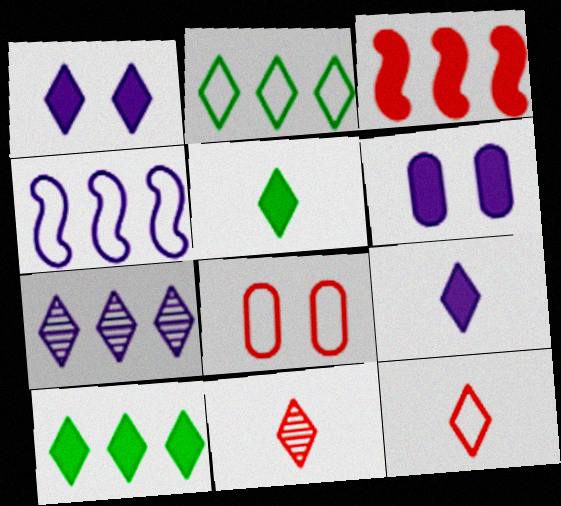[[1, 2, 11], 
[3, 5, 6], 
[3, 8, 11]]